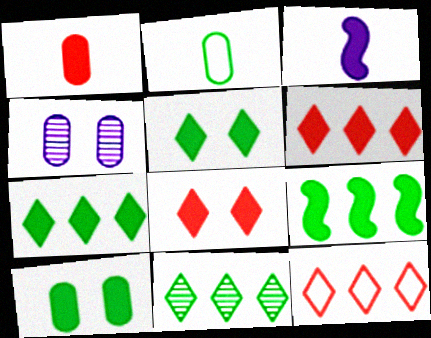[[3, 6, 10]]